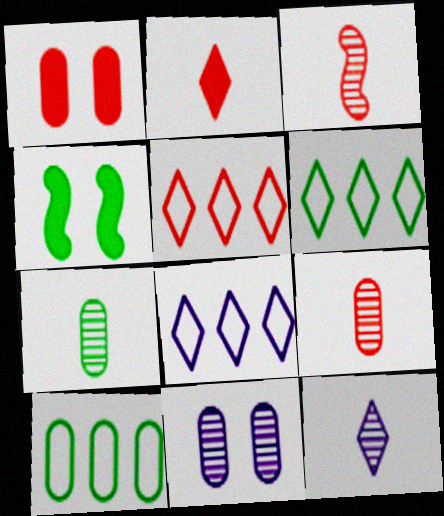[[1, 3, 5], 
[3, 7, 12], 
[4, 6, 7], 
[4, 8, 9], 
[5, 6, 8]]